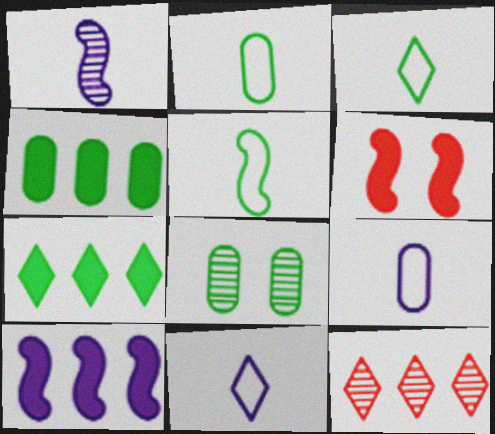[[1, 8, 12], 
[2, 3, 5], 
[2, 4, 8], 
[5, 7, 8]]